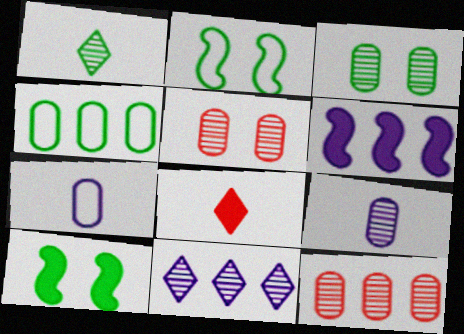[[1, 4, 10], 
[3, 9, 12]]